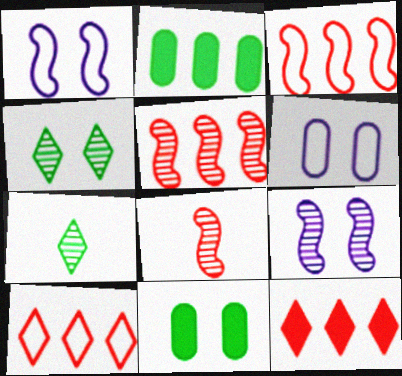[]